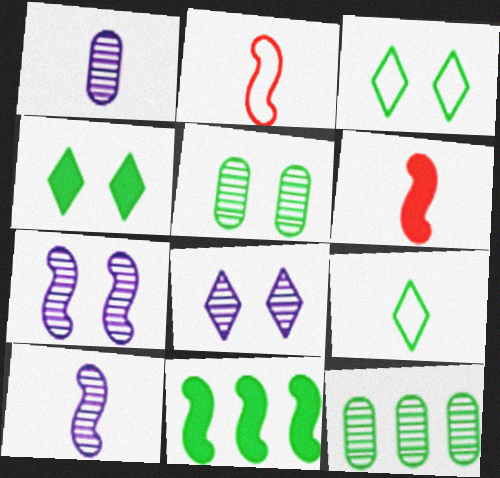[[1, 6, 9], 
[2, 7, 11], 
[5, 9, 11]]